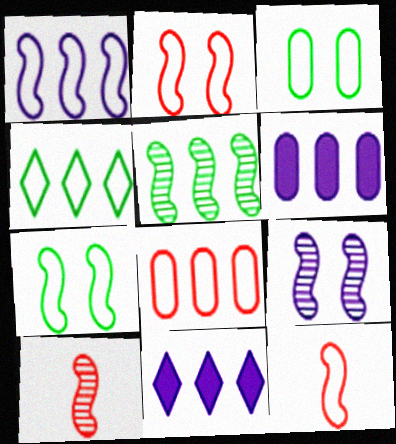[[1, 4, 8], 
[1, 7, 12], 
[3, 10, 11], 
[5, 8, 11], 
[5, 9, 10]]